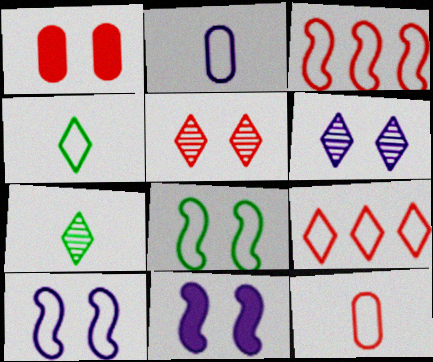[[1, 6, 8], 
[2, 8, 9]]